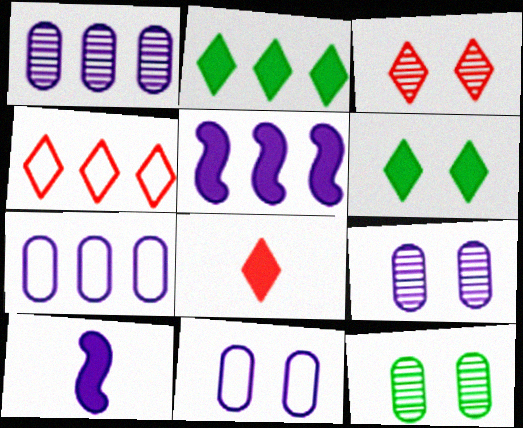[[3, 4, 8], 
[4, 10, 12]]